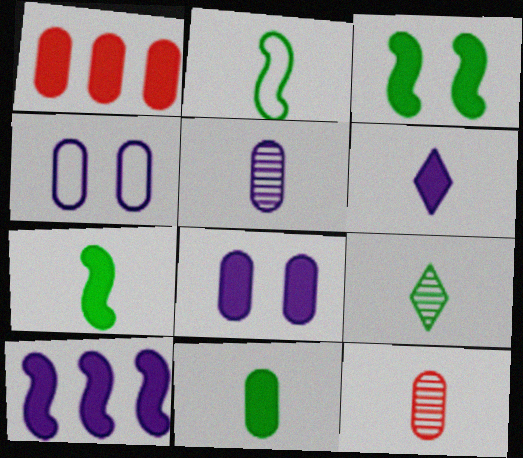[[1, 3, 6], 
[1, 8, 11], 
[2, 6, 12], 
[2, 9, 11], 
[6, 8, 10]]